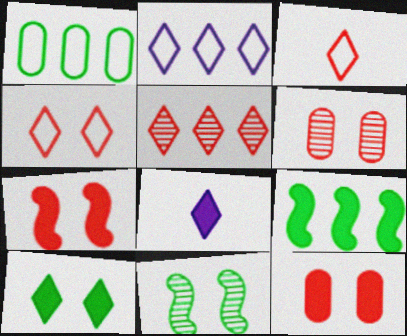[[4, 6, 7], 
[8, 9, 12]]